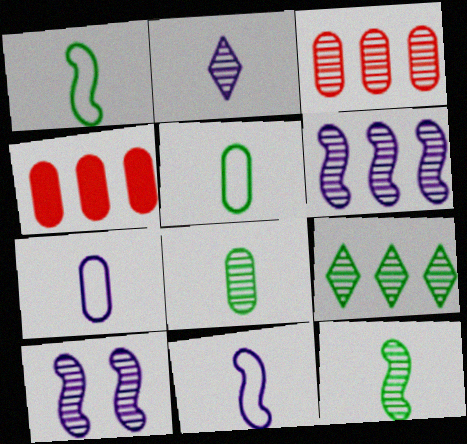[[3, 6, 9]]